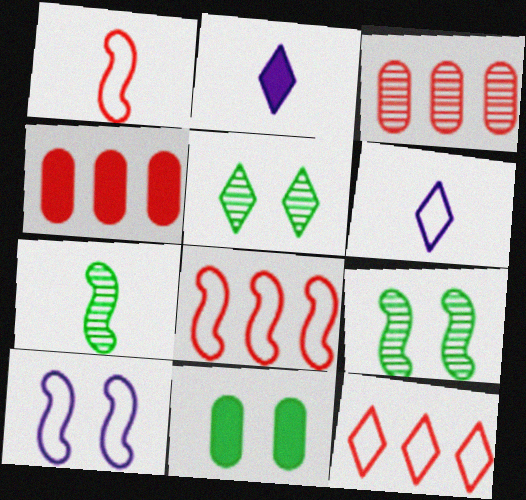[[2, 5, 12], 
[4, 6, 9]]